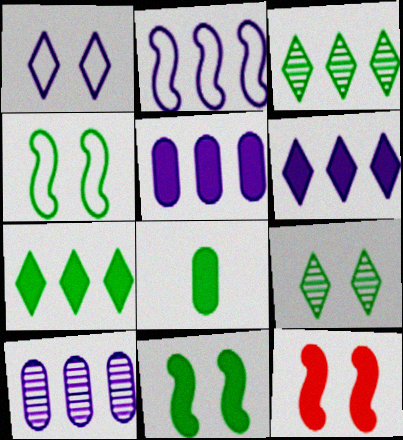[[2, 6, 10], 
[3, 4, 8], 
[6, 8, 12], 
[7, 8, 11]]